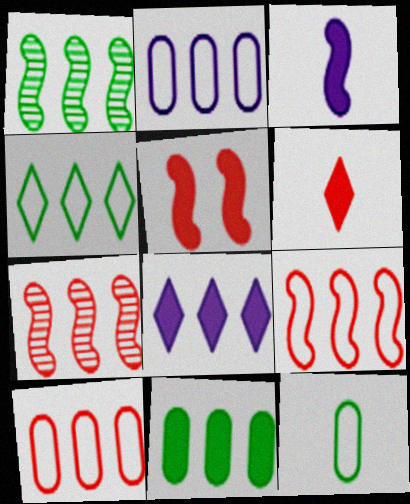[[1, 4, 11], 
[1, 8, 10], 
[2, 4, 9]]